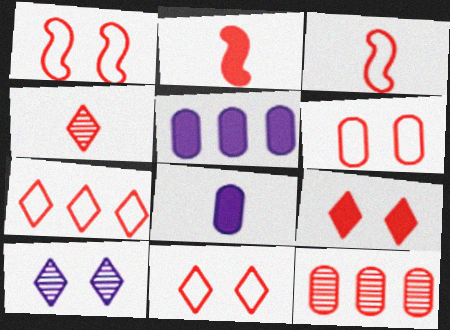[[1, 6, 11], 
[2, 11, 12], 
[3, 6, 7], 
[3, 9, 12], 
[4, 7, 9]]